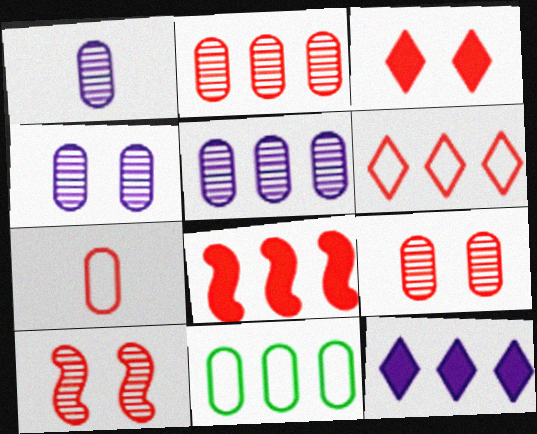[[1, 4, 5], 
[2, 6, 8]]